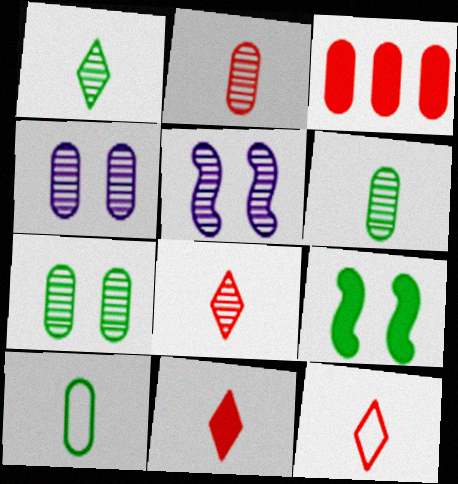[[3, 4, 10], 
[8, 11, 12]]